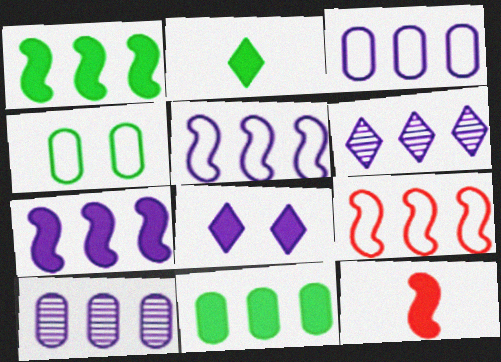[[3, 6, 7], 
[4, 6, 12], 
[6, 9, 11], 
[8, 11, 12]]